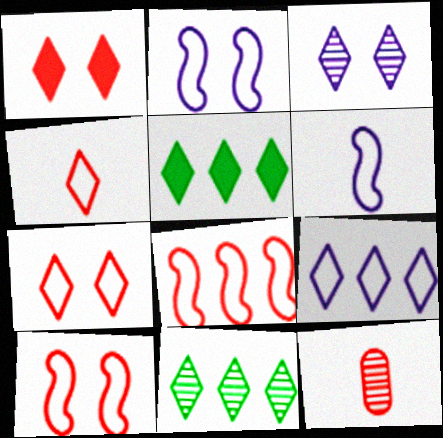[[1, 8, 12], 
[2, 5, 12], 
[3, 4, 5]]